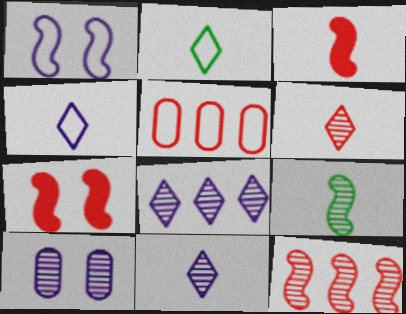[[1, 2, 5], 
[5, 6, 7]]